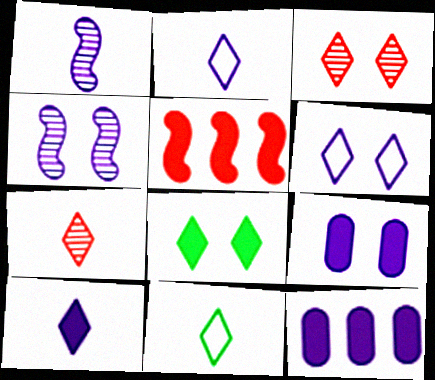[[1, 6, 12], 
[2, 4, 12], 
[3, 6, 8], 
[4, 6, 9], 
[7, 10, 11]]